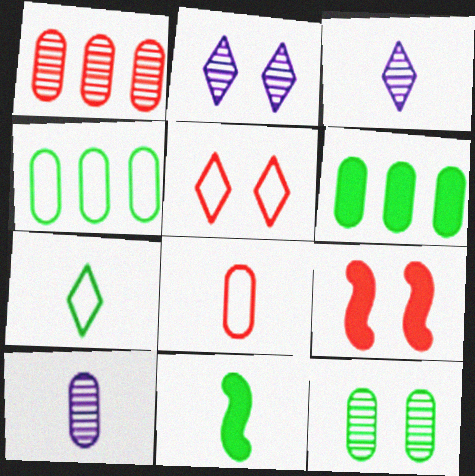[[1, 10, 12], 
[3, 4, 9], 
[3, 8, 11]]